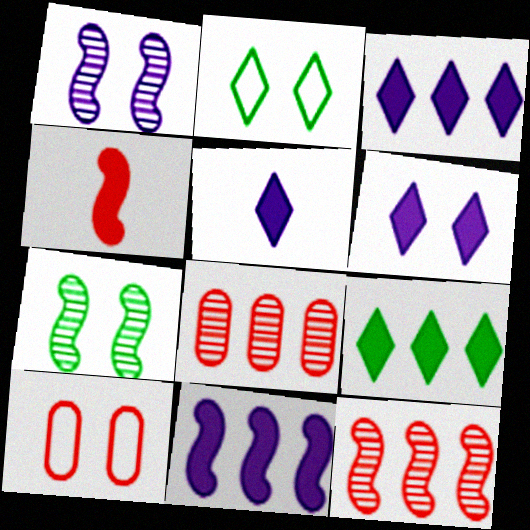[[3, 5, 6], 
[6, 7, 10]]